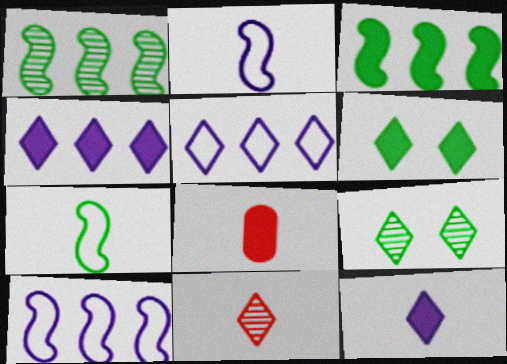[[5, 6, 11], 
[8, 9, 10]]